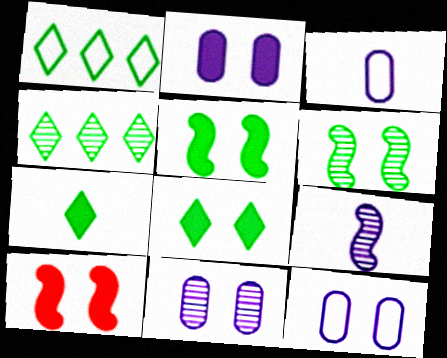[[2, 8, 10], 
[2, 11, 12], 
[3, 4, 10]]